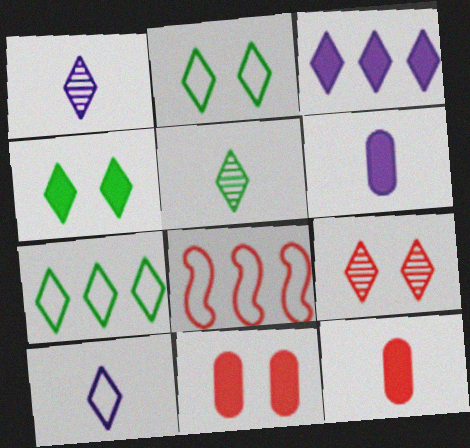[[4, 5, 7], 
[8, 9, 12]]